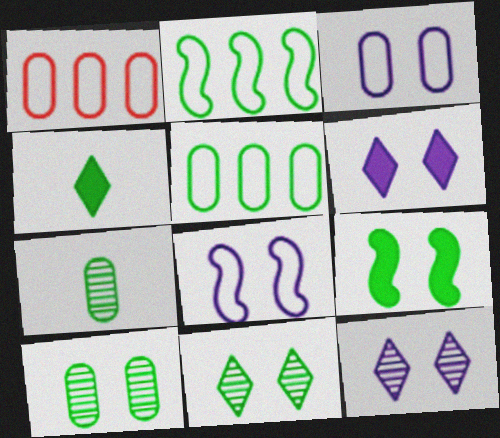[[2, 4, 10]]